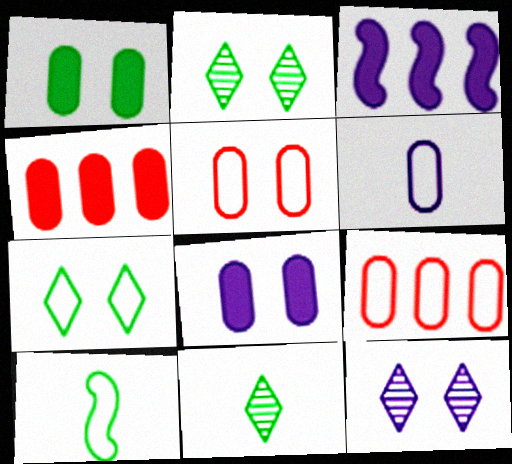[[3, 5, 11], 
[3, 6, 12], 
[4, 10, 12]]